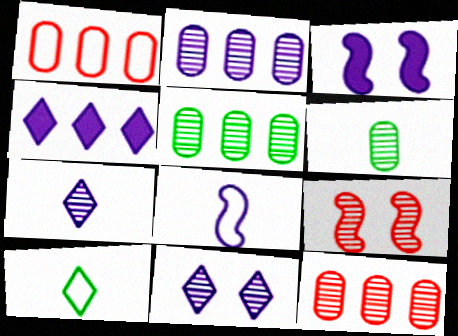[[2, 5, 12], 
[3, 10, 12], 
[5, 7, 9]]